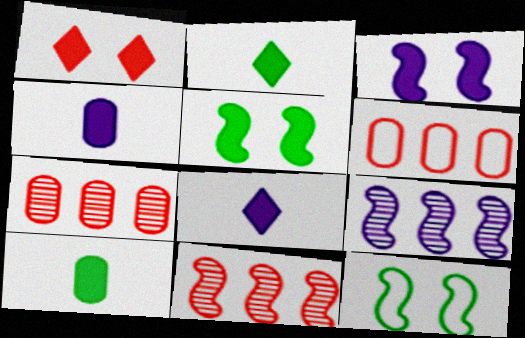[[7, 8, 12]]